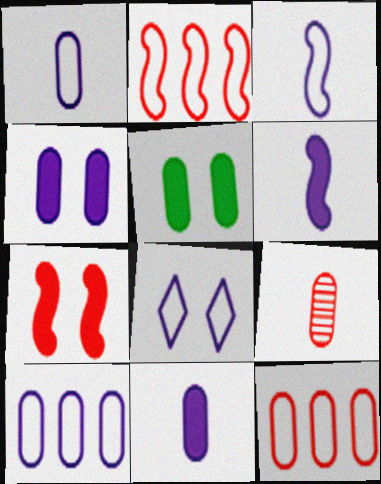[[3, 8, 10], 
[5, 9, 10]]